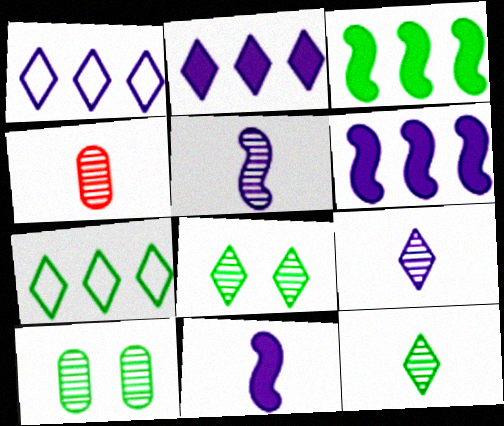[[4, 5, 12]]